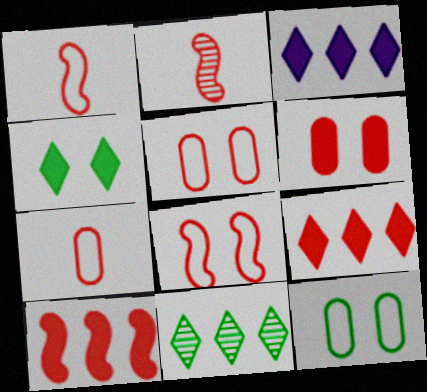[[2, 3, 12], 
[2, 5, 9], 
[2, 8, 10]]